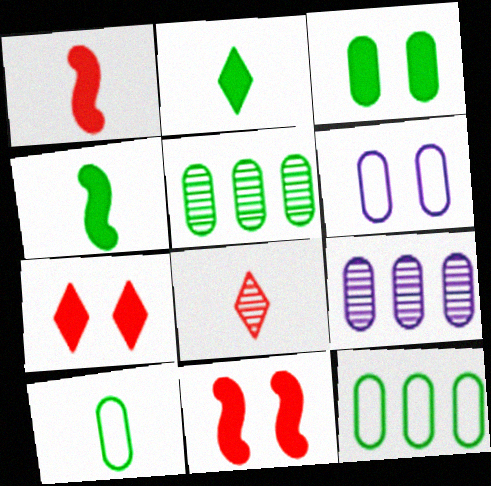[[3, 5, 10]]